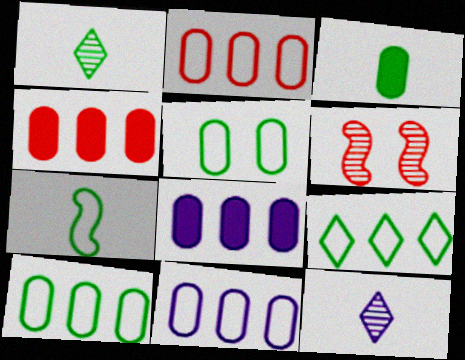[[1, 3, 7], 
[2, 10, 11], 
[5, 7, 9]]